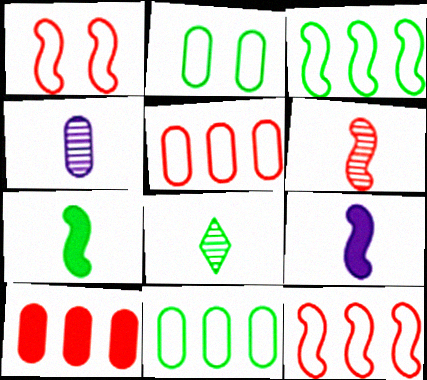[[2, 4, 10], 
[4, 6, 8]]